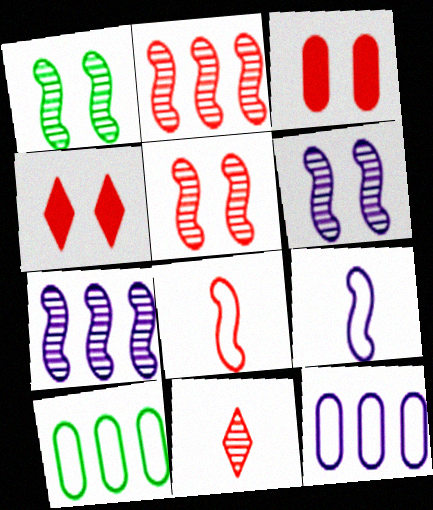[[1, 5, 6]]